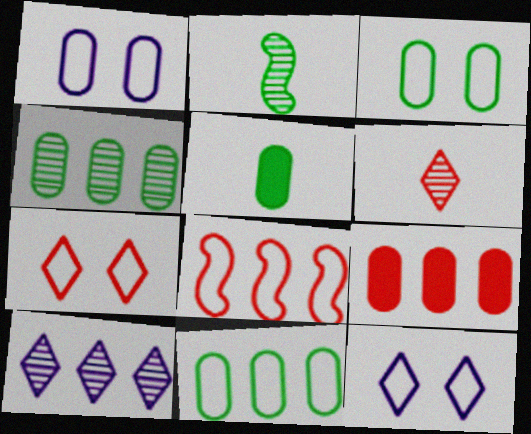[[2, 9, 12], 
[3, 4, 5]]